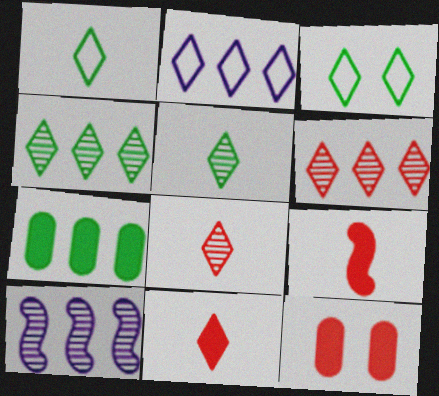[[1, 10, 12]]